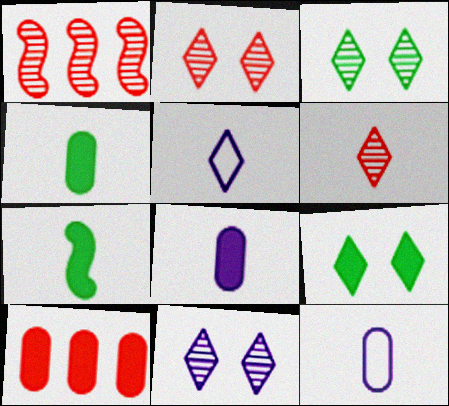[[1, 9, 12], 
[2, 3, 11], 
[6, 7, 12]]